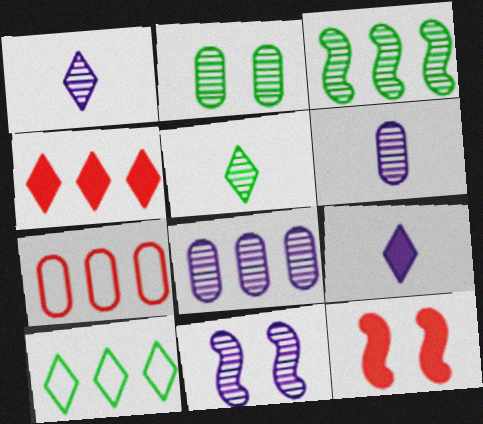[[1, 8, 11], 
[2, 3, 5], 
[6, 10, 12]]